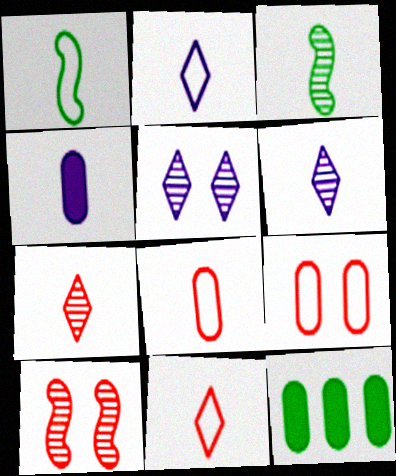[[1, 2, 8], 
[1, 4, 7], 
[2, 10, 12], 
[3, 4, 11]]